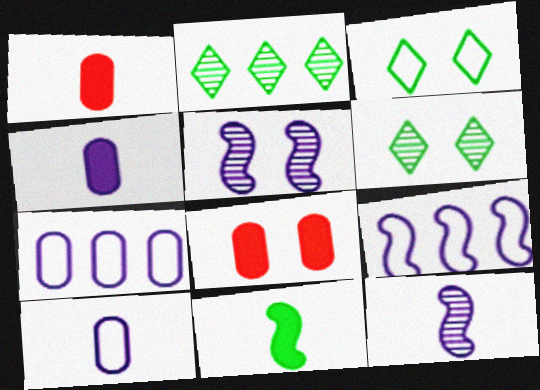[[1, 6, 9], 
[3, 5, 8]]